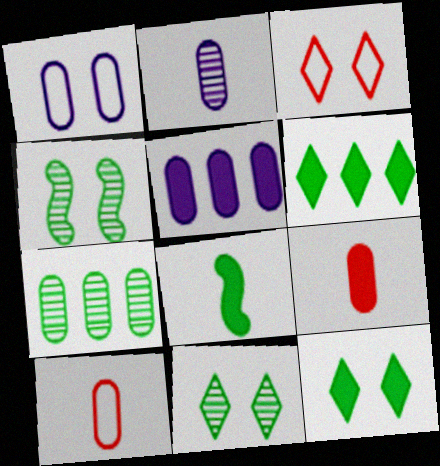[[1, 2, 5], 
[1, 7, 9]]